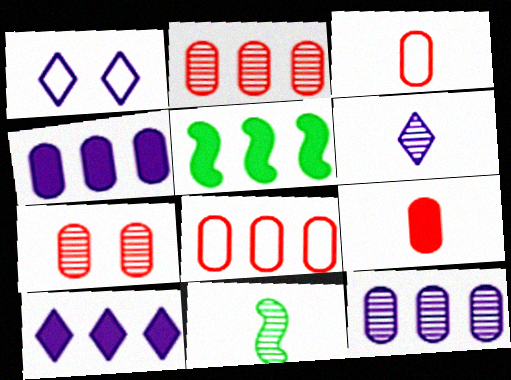[[1, 6, 10], 
[7, 8, 9]]